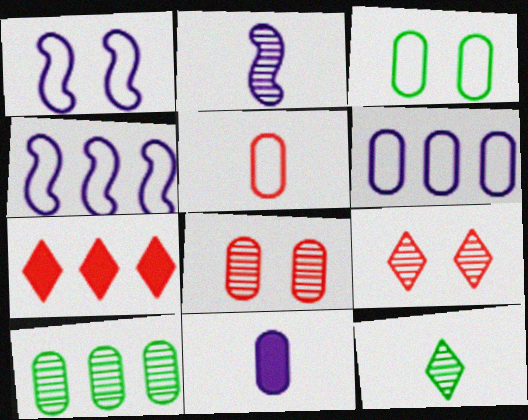[[2, 3, 7], 
[2, 9, 10], 
[3, 5, 6], 
[4, 7, 10]]